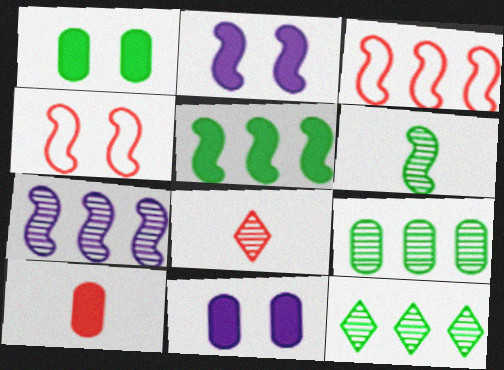[[2, 3, 6], 
[3, 5, 7]]